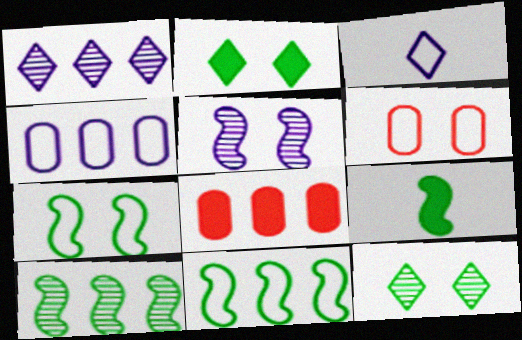[[1, 6, 9], 
[1, 8, 11], 
[2, 5, 6], 
[3, 6, 11], 
[7, 9, 10]]